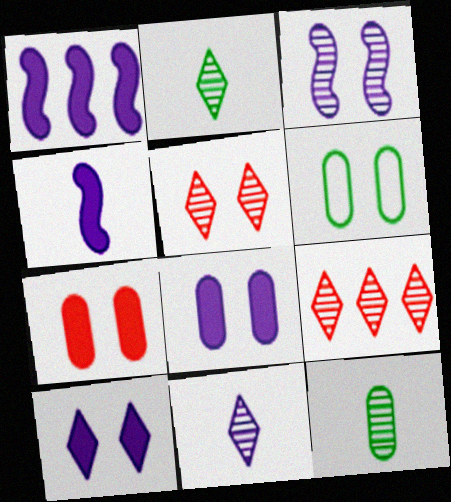[[3, 9, 12], 
[4, 6, 9]]